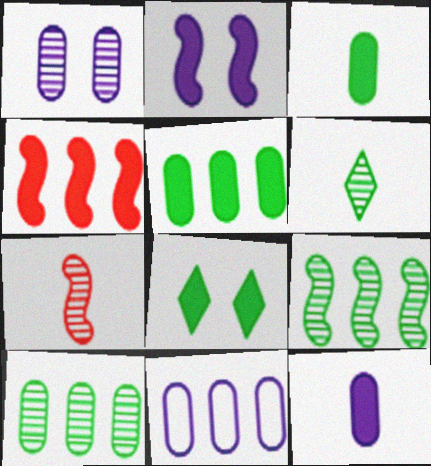[[1, 11, 12], 
[4, 8, 12], 
[7, 8, 11]]